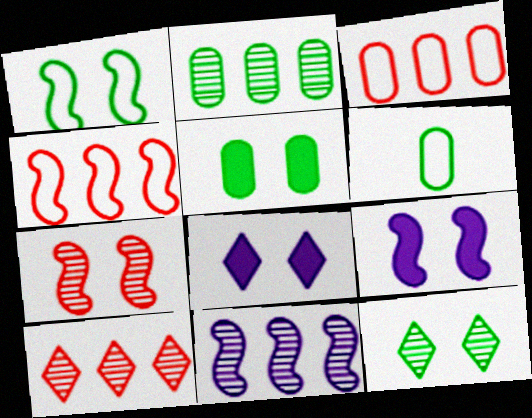[[1, 5, 12], 
[1, 7, 9], 
[2, 5, 6], 
[2, 10, 11], 
[6, 9, 10]]